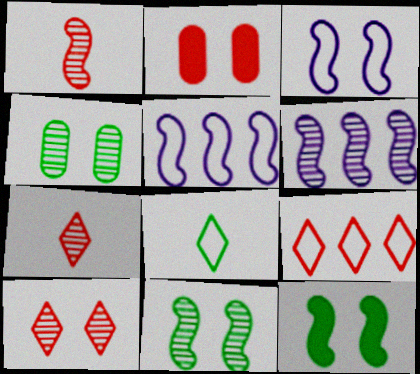[[1, 2, 9], 
[1, 5, 12], 
[1, 6, 11], 
[2, 6, 8], 
[4, 6, 7]]